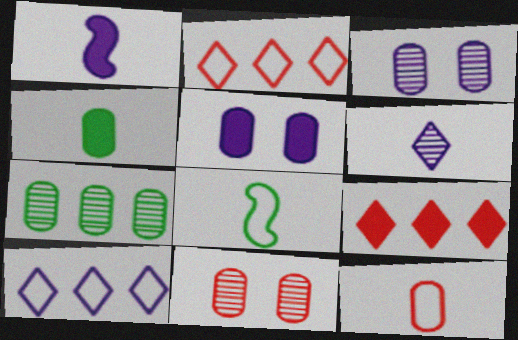[[1, 3, 10], 
[3, 8, 9], 
[5, 7, 12]]